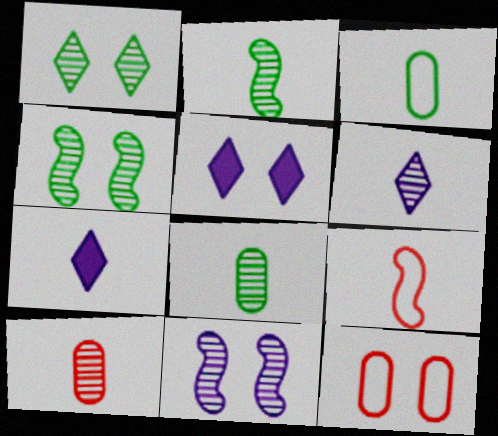[[2, 6, 10], 
[4, 5, 12], 
[7, 8, 9]]